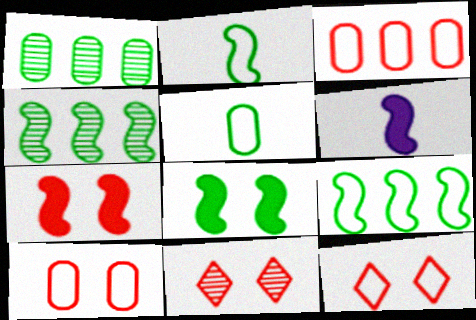[[1, 6, 12], 
[2, 4, 8], 
[7, 10, 11]]